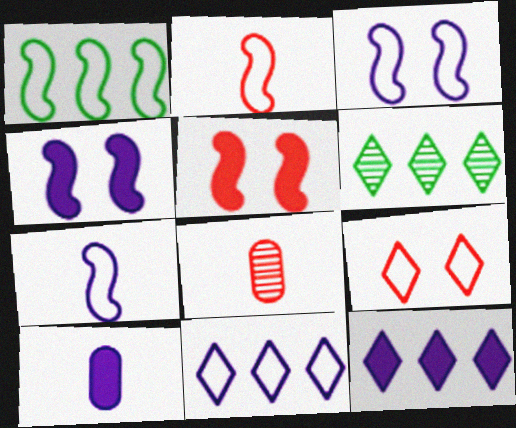[[1, 2, 3], 
[4, 10, 12]]